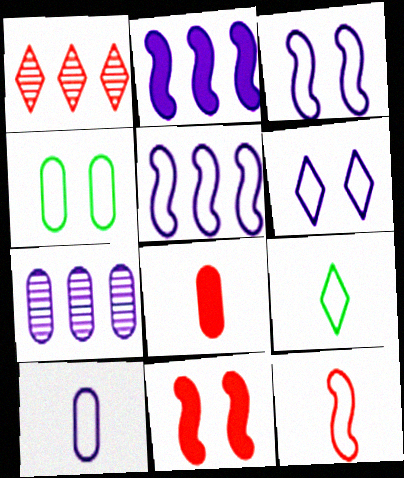[[4, 7, 8], 
[5, 6, 10], 
[7, 9, 11], 
[9, 10, 12]]